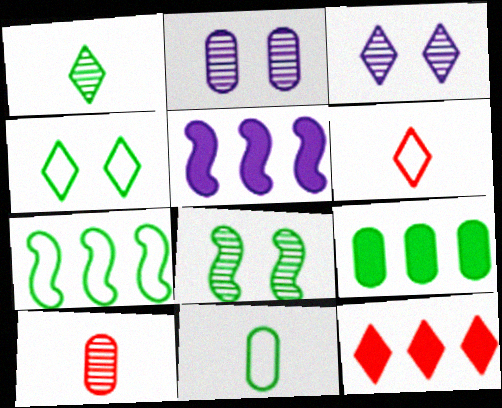[[4, 5, 10], 
[4, 7, 11], 
[5, 9, 12]]